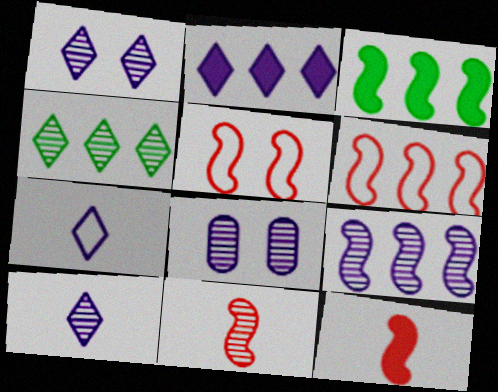[[1, 2, 7], 
[3, 6, 9], 
[4, 8, 11], 
[8, 9, 10]]